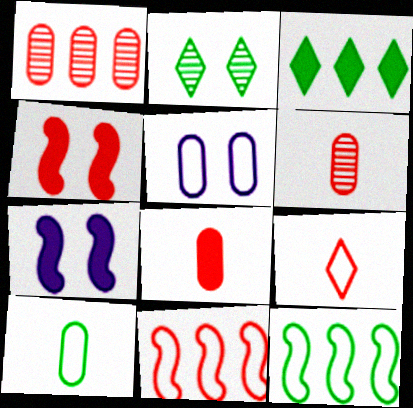[[1, 4, 9], 
[2, 4, 5], 
[3, 7, 8], 
[5, 9, 12]]